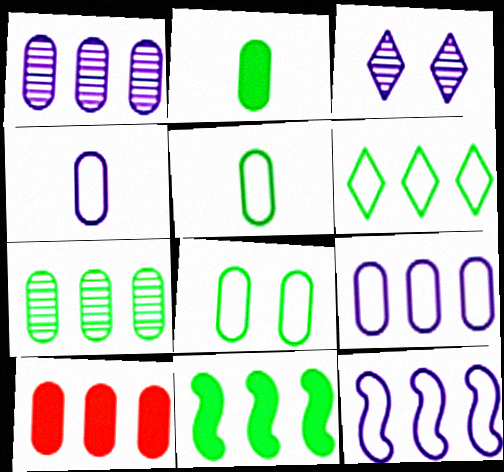[[2, 7, 8], 
[6, 7, 11], 
[7, 9, 10]]